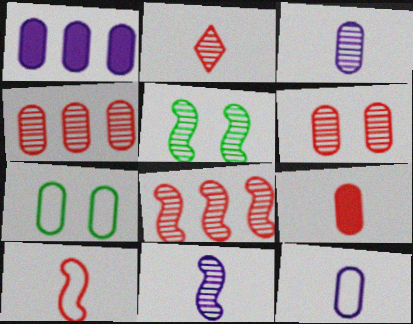[[2, 6, 8], 
[2, 9, 10], 
[5, 8, 11]]